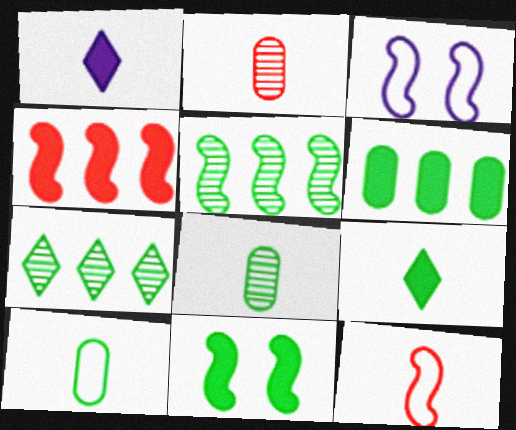[[1, 8, 12], 
[6, 9, 11], 
[7, 10, 11]]